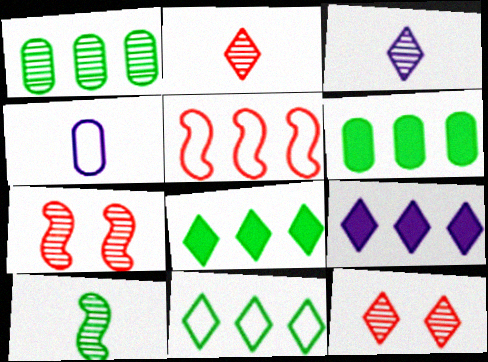[[1, 3, 7], 
[1, 5, 9], 
[4, 7, 8]]